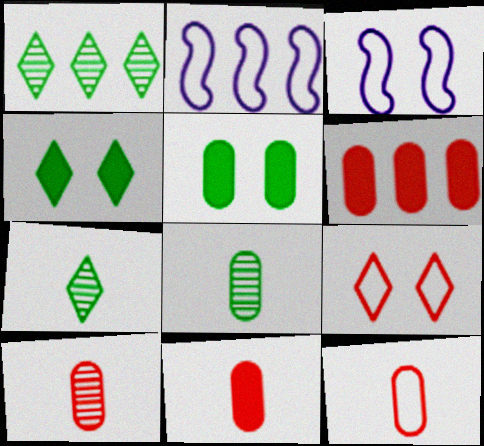[[1, 2, 6], 
[1, 3, 11], 
[2, 4, 10], 
[3, 6, 7], 
[10, 11, 12]]